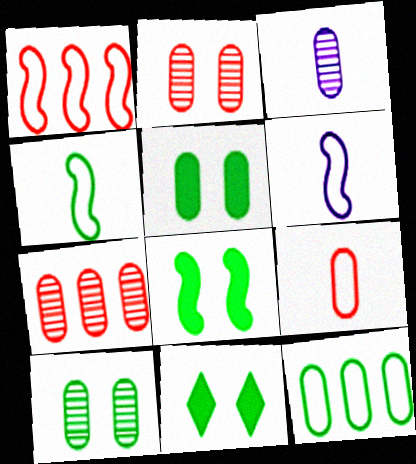[[1, 3, 11], 
[3, 7, 10], 
[5, 8, 11], 
[6, 7, 11]]